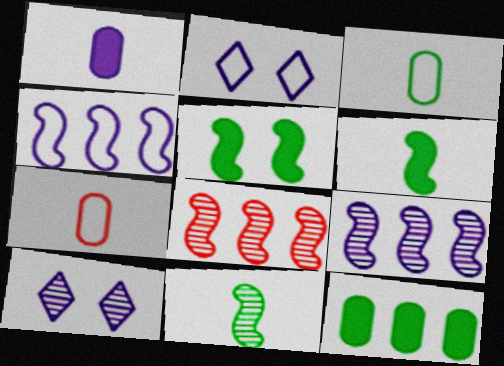[[1, 2, 9], 
[1, 4, 10]]